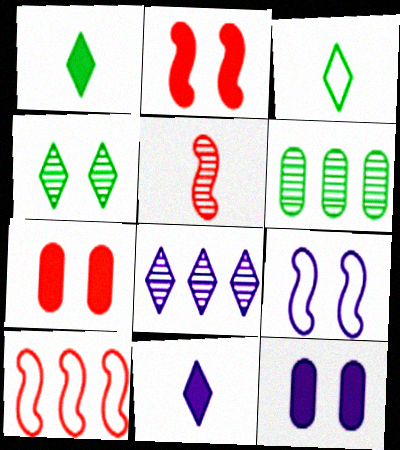[[2, 5, 10], 
[4, 7, 9]]